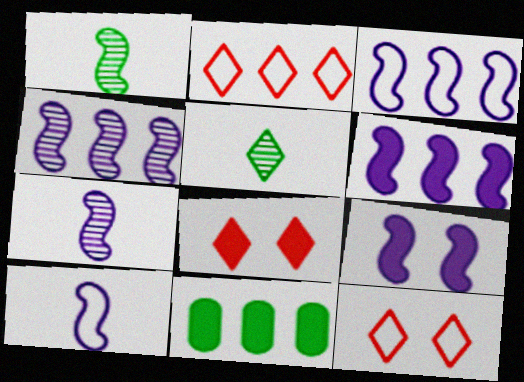[[2, 4, 11], 
[3, 4, 6], 
[3, 7, 9], 
[4, 9, 10], 
[7, 11, 12]]